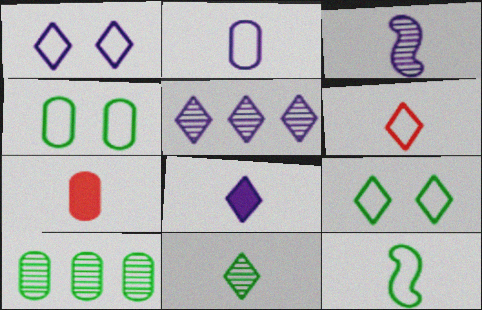[[1, 5, 8], 
[2, 3, 8], 
[2, 6, 12], 
[6, 8, 11]]